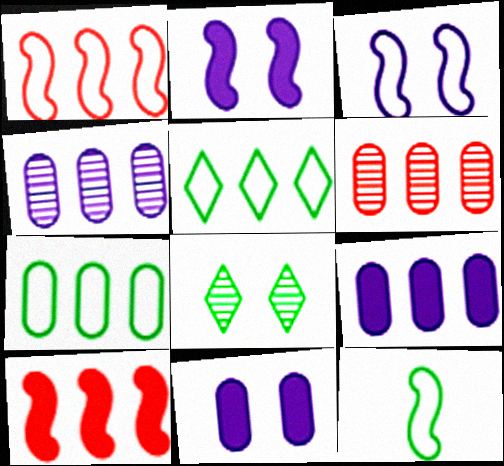[[1, 3, 12], 
[4, 5, 10], 
[6, 7, 9]]